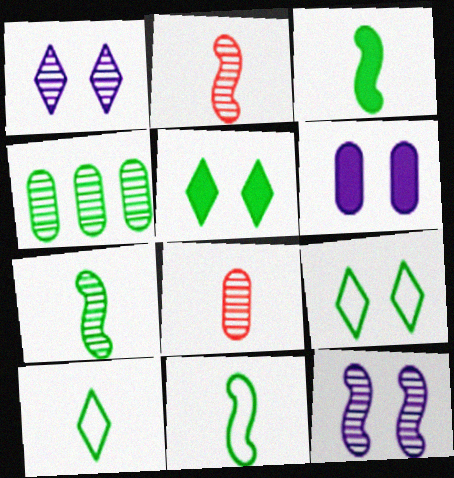[[1, 2, 4], 
[3, 4, 9], 
[3, 7, 11], 
[4, 5, 11]]